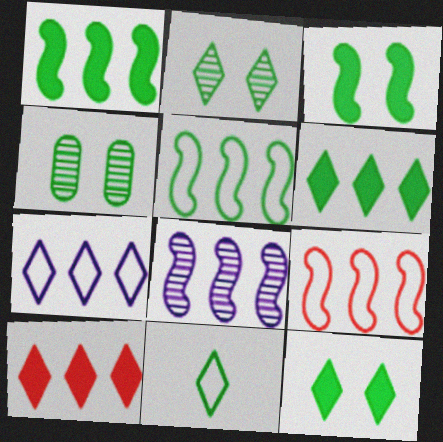[[1, 4, 11], 
[1, 8, 9], 
[2, 6, 11]]